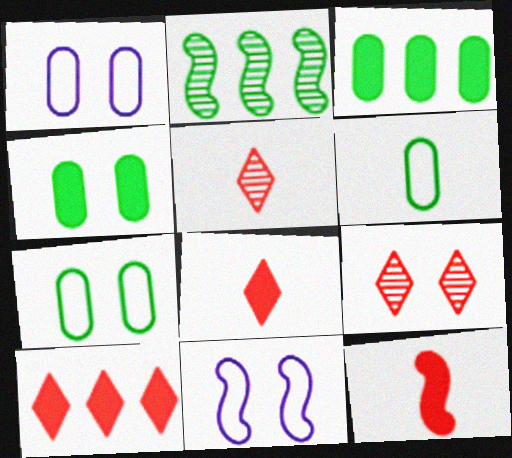[[1, 2, 8], 
[2, 11, 12], 
[3, 5, 11], 
[4, 9, 11]]